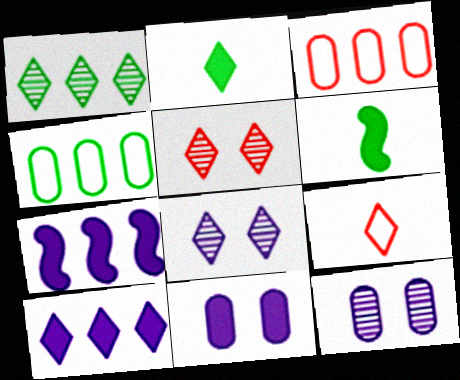[[1, 3, 7], 
[3, 6, 8]]